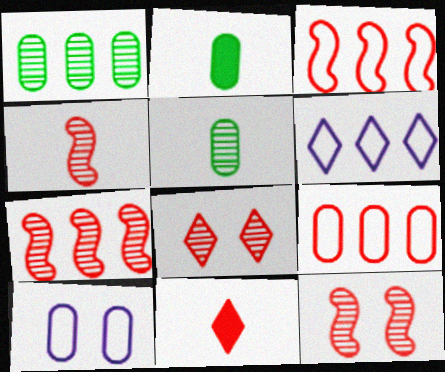[[2, 6, 12], 
[4, 7, 12], 
[9, 11, 12]]